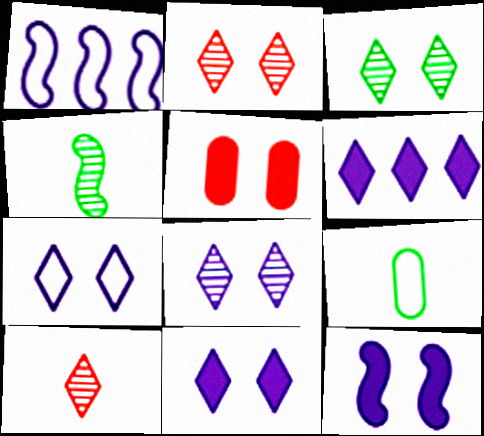[[2, 3, 8], 
[7, 8, 11]]